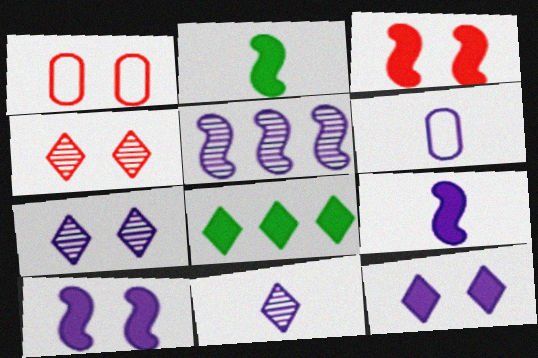[[1, 3, 4], 
[5, 6, 12], 
[6, 9, 11]]